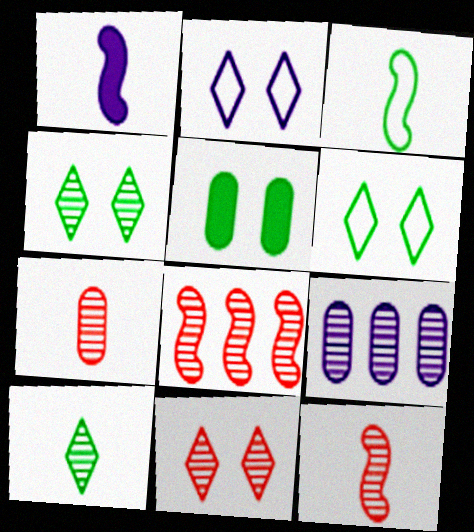[[1, 2, 9], 
[1, 3, 12], 
[4, 9, 12], 
[7, 8, 11]]